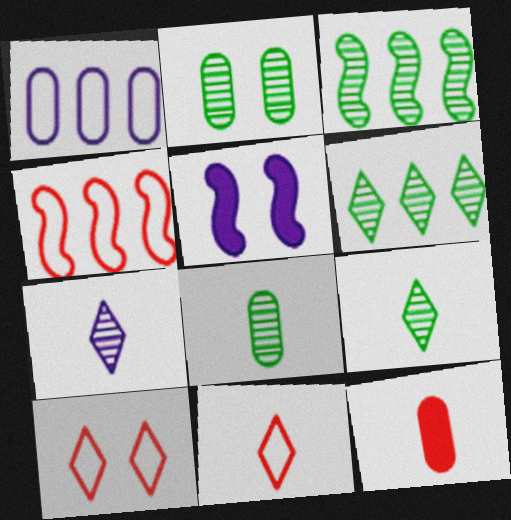[[1, 2, 12], 
[1, 5, 7], 
[2, 3, 9], 
[2, 5, 10]]